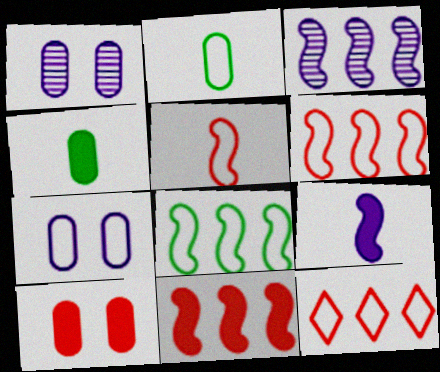[[3, 8, 11]]